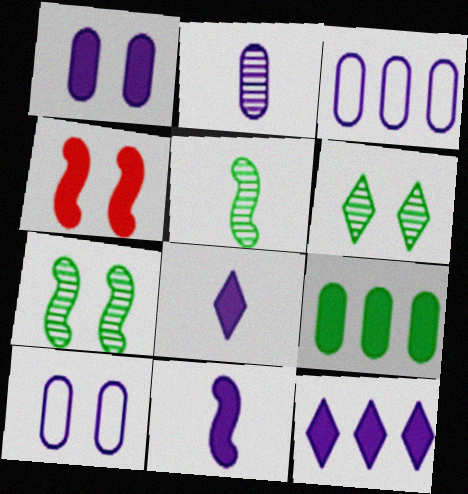[[1, 2, 3], 
[1, 11, 12], 
[4, 6, 10], 
[4, 8, 9]]